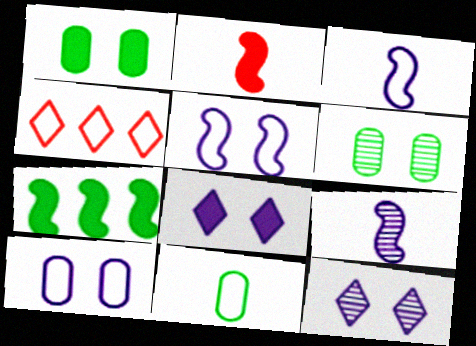[[1, 4, 9], 
[4, 5, 11]]